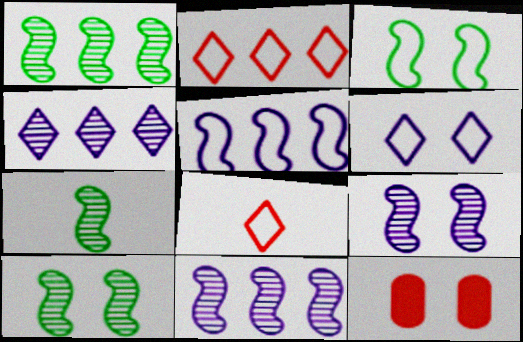[[1, 7, 10], 
[6, 10, 12]]